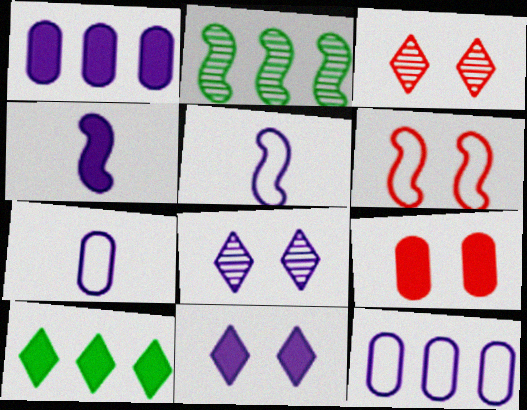[[1, 4, 11], 
[1, 5, 8], 
[2, 4, 6], 
[3, 6, 9], 
[4, 8, 12], 
[4, 9, 10]]